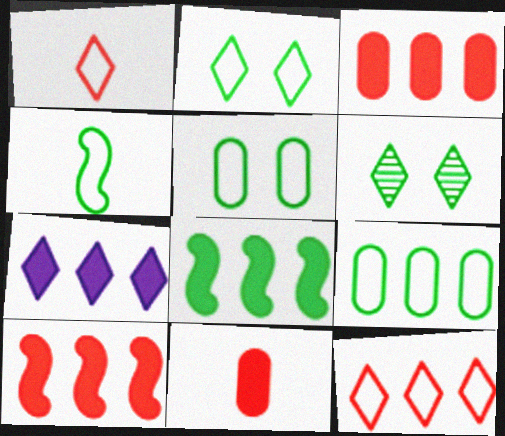[[1, 6, 7], 
[2, 4, 9], 
[3, 7, 8]]